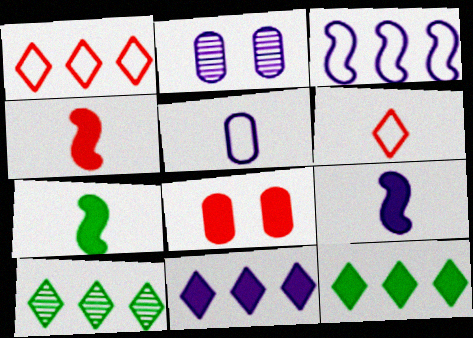[[1, 2, 7], 
[1, 10, 11], 
[4, 7, 9], 
[7, 8, 11], 
[8, 9, 12]]